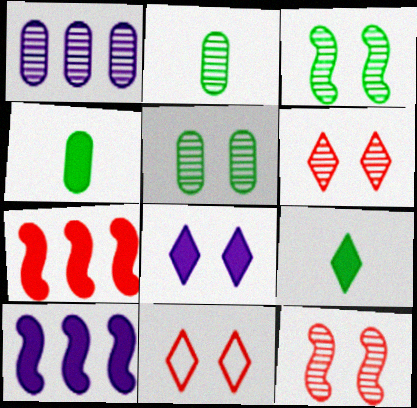[[2, 10, 11], 
[4, 7, 8]]